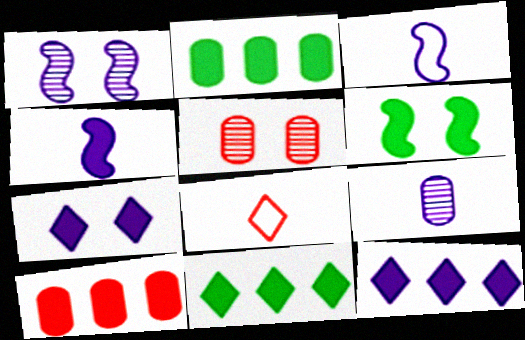[[1, 2, 8], 
[3, 5, 11]]